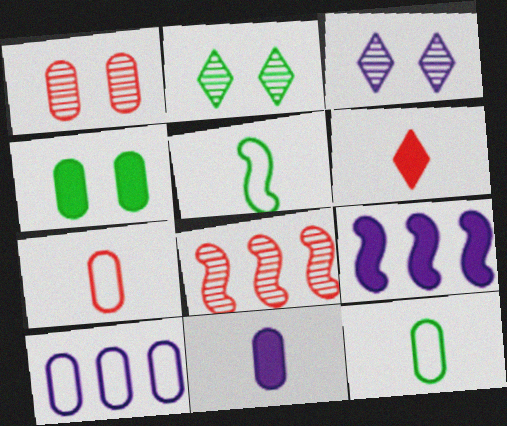[[2, 7, 9], 
[4, 6, 9]]